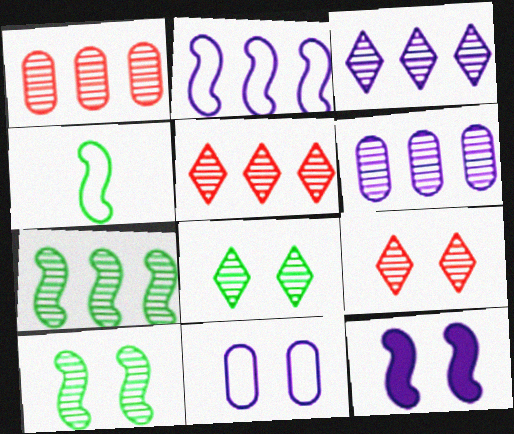[[1, 3, 7], 
[5, 6, 7]]